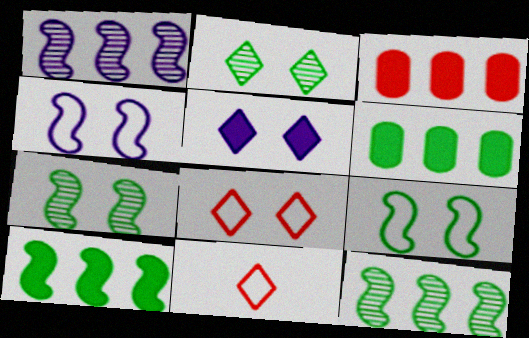[[2, 5, 8]]